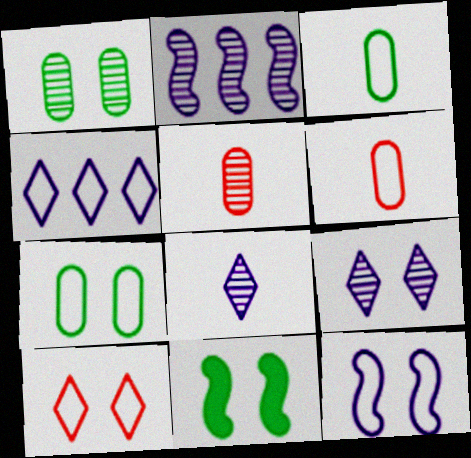[[4, 5, 11], 
[7, 10, 12]]